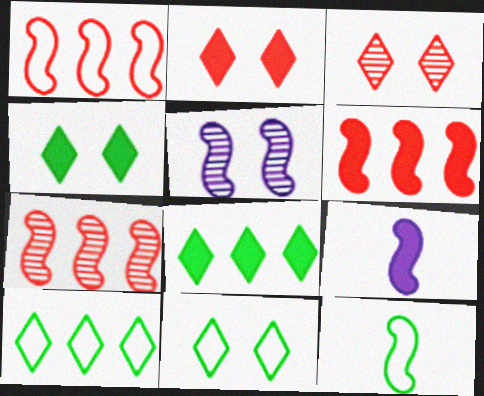[[1, 6, 7], 
[5, 6, 12]]